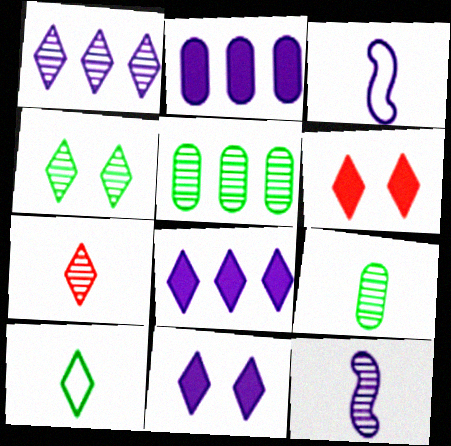[[1, 4, 7], 
[1, 6, 10], 
[3, 5, 6], 
[7, 9, 12]]